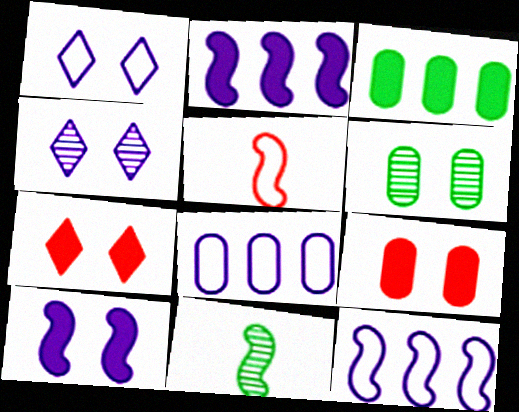[[3, 4, 5], 
[7, 8, 11]]